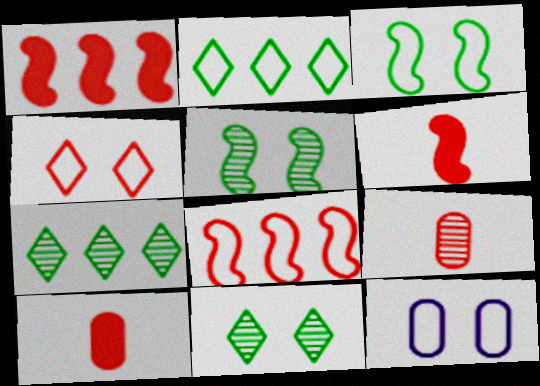[[1, 4, 9], 
[3, 4, 12], 
[6, 7, 12]]